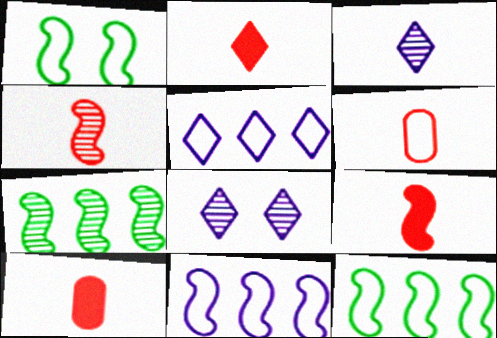[[1, 5, 6], 
[2, 4, 6], 
[2, 9, 10], 
[8, 10, 12]]